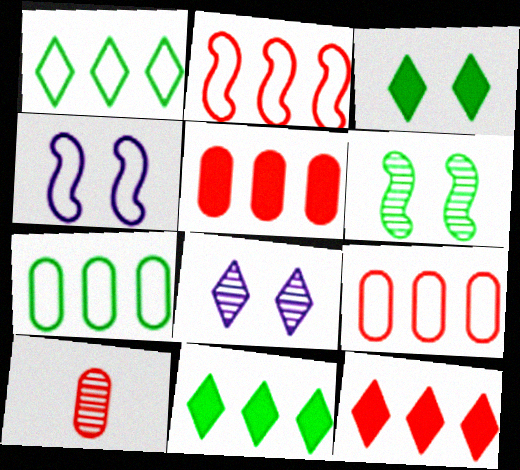[[4, 10, 11]]